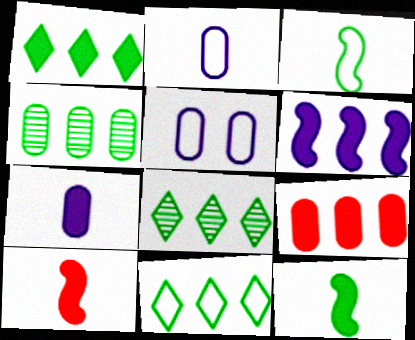[[1, 6, 9], 
[1, 8, 11], 
[5, 8, 10]]